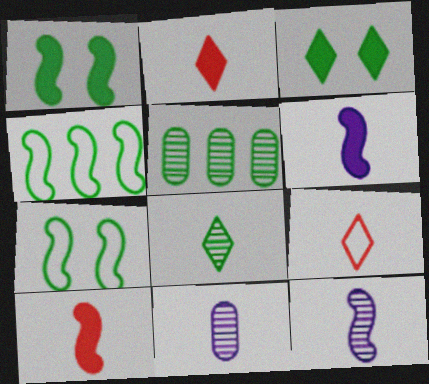[]